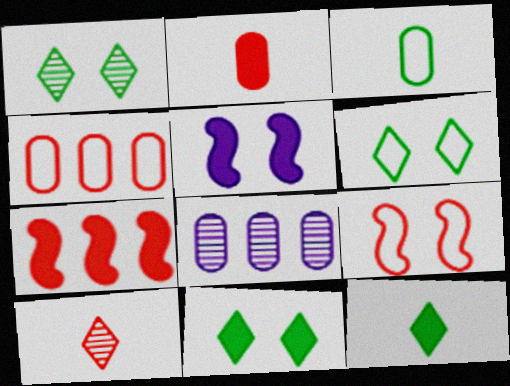[[1, 6, 11], 
[8, 9, 12]]